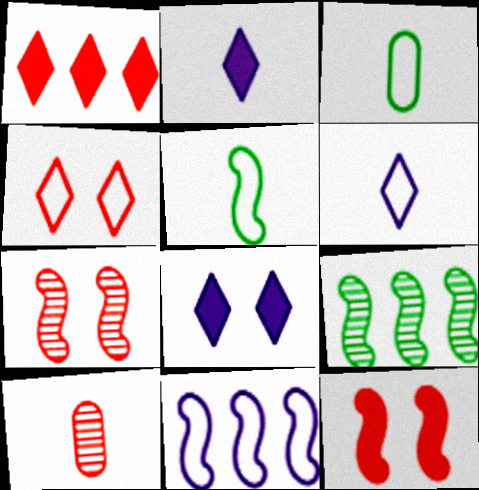[[2, 5, 10], 
[3, 4, 11]]